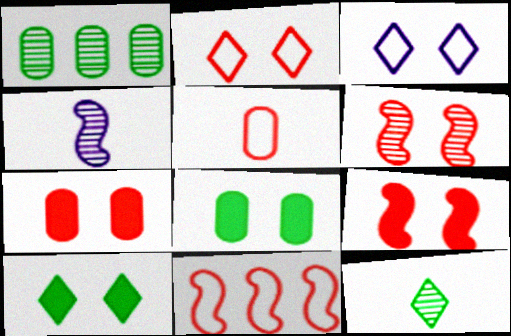[[2, 5, 11], 
[2, 6, 7], 
[3, 6, 8]]